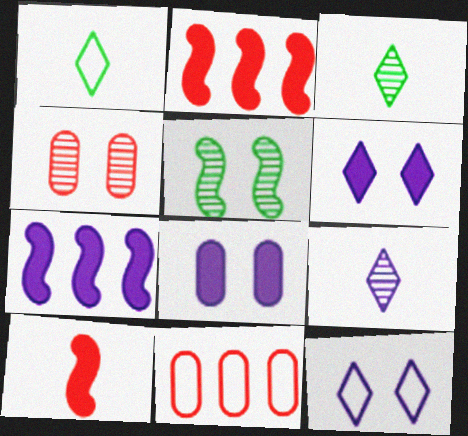[[1, 4, 7]]